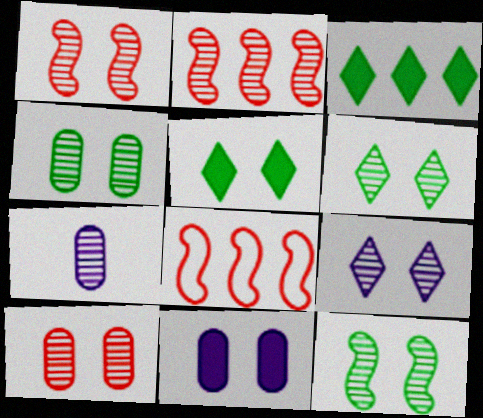[[1, 4, 9], 
[2, 6, 7], 
[4, 6, 12], 
[5, 7, 8], 
[9, 10, 12]]